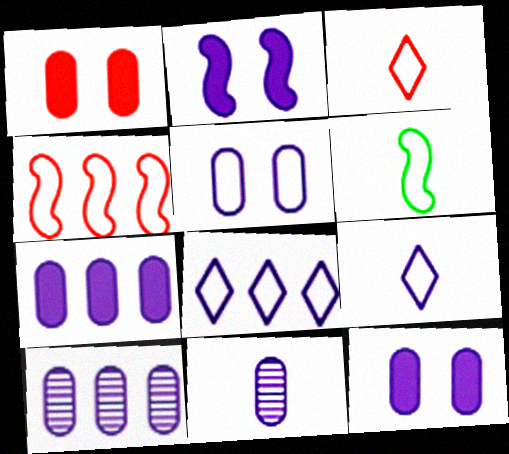[[2, 8, 11], 
[2, 9, 10], 
[5, 7, 11]]